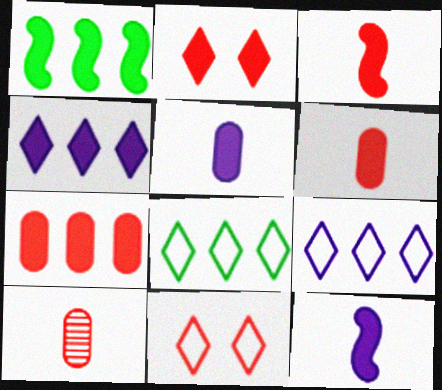[[1, 2, 5], 
[1, 4, 7], 
[2, 3, 7]]